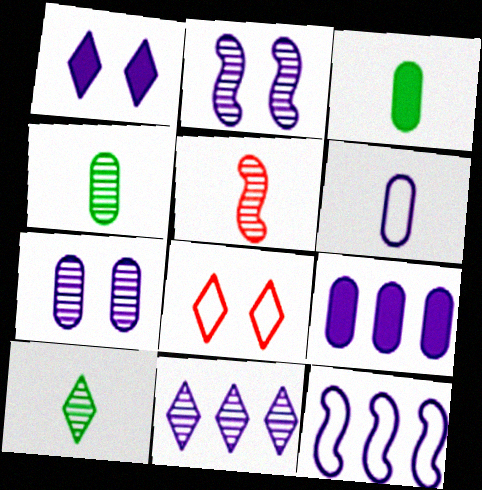[[6, 7, 9], 
[9, 11, 12]]